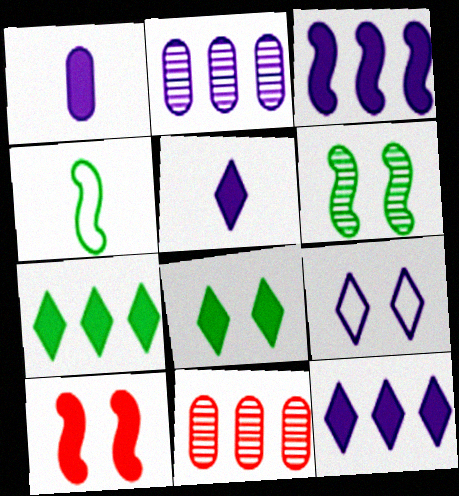[[1, 7, 10]]